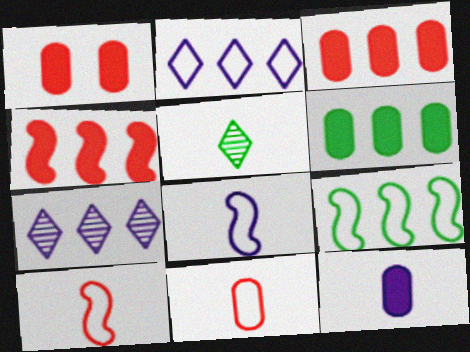[[1, 6, 12], 
[3, 7, 9], 
[5, 10, 12]]